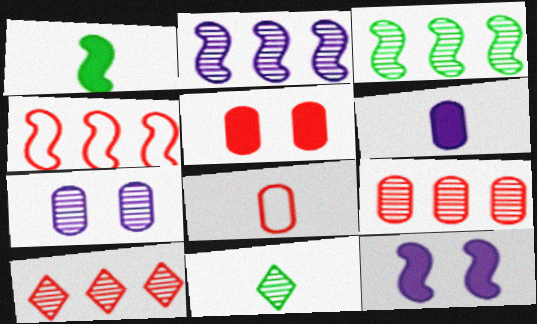[[5, 8, 9]]